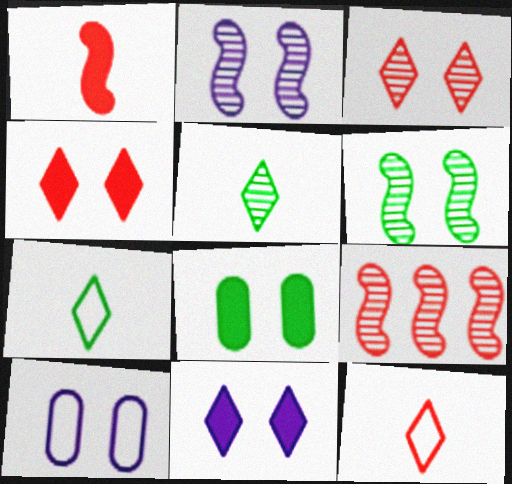[[2, 10, 11], 
[4, 6, 10]]